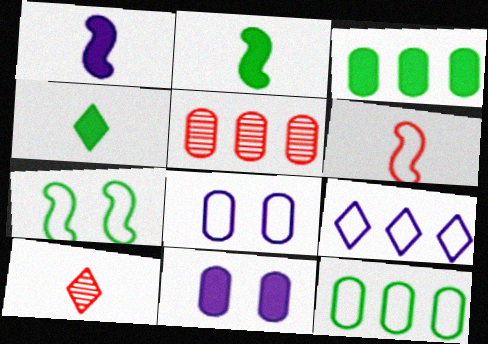[]